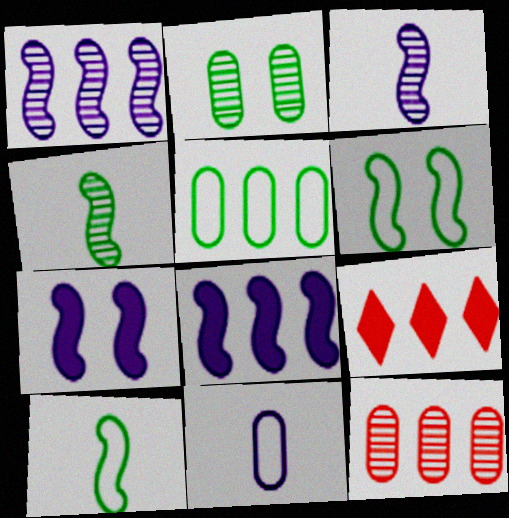[[1, 5, 9]]